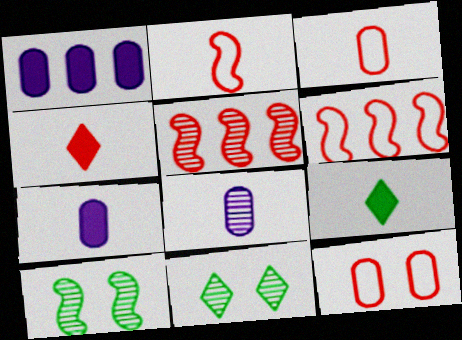[[1, 2, 11], 
[2, 8, 9], 
[4, 5, 12], 
[5, 8, 11], 
[6, 7, 11]]